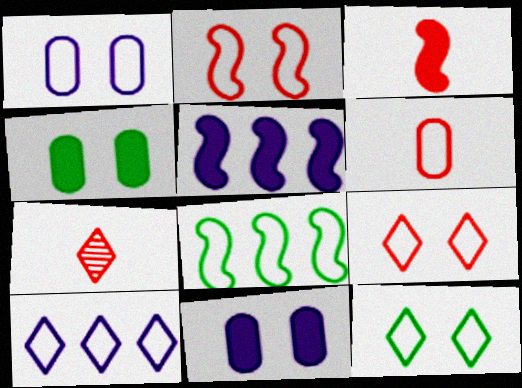[[1, 2, 12], 
[3, 6, 7], 
[7, 8, 11]]